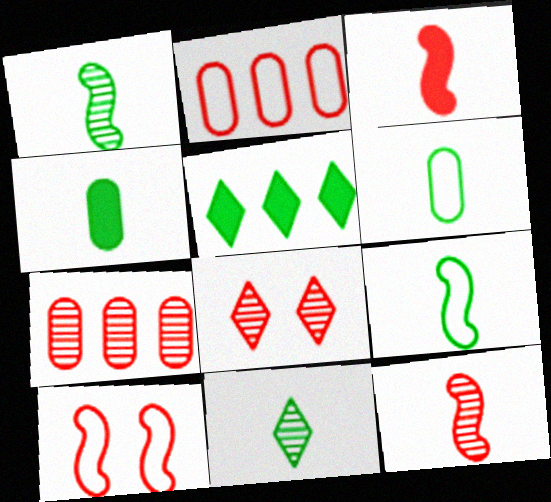[[2, 3, 8], 
[4, 9, 11], 
[7, 8, 12]]